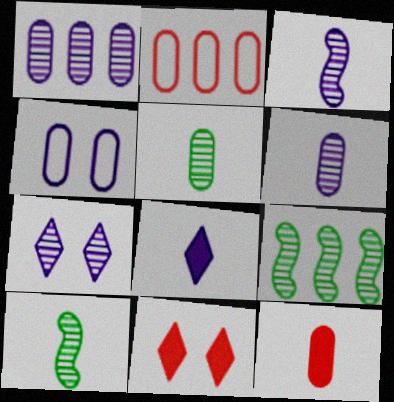[[1, 3, 7]]